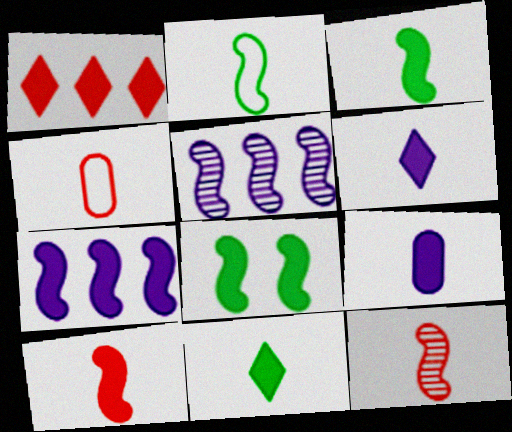[[1, 8, 9], 
[7, 8, 10], 
[9, 10, 11]]